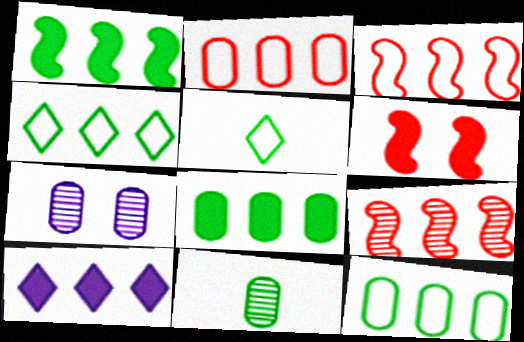[[9, 10, 12]]